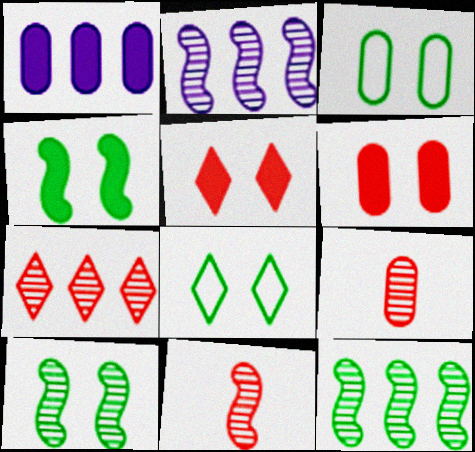[[1, 3, 9], 
[1, 8, 11], 
[2, 10, 11]]